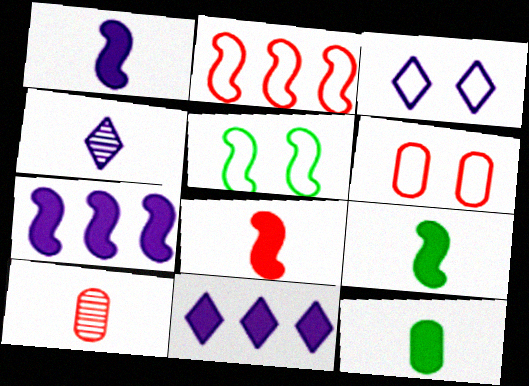[[1, 8, 9], 
[3, 4, 11], 
[3, 5, 6], 
[5, 10, 11]]